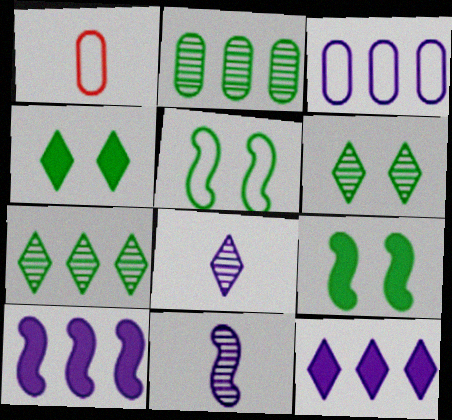[[1, 6, 10]]